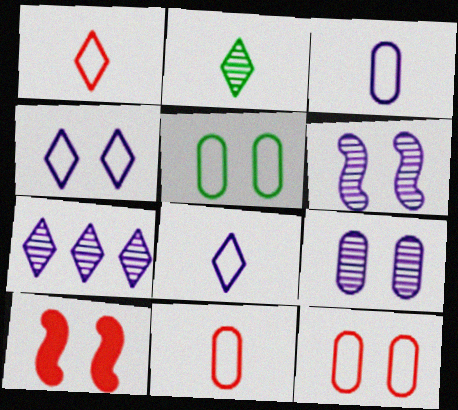[]